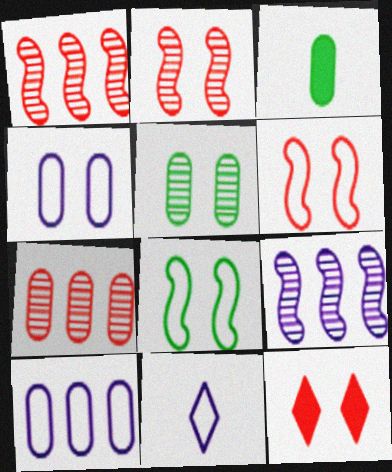[[3, 4, 7]]